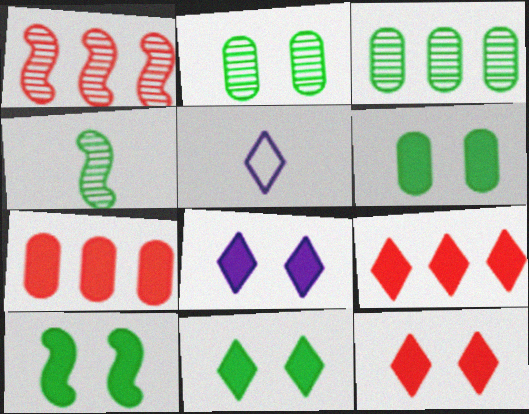[[1, 5, 6], 
[6, 10, 11], 
[8, 11, 12]]